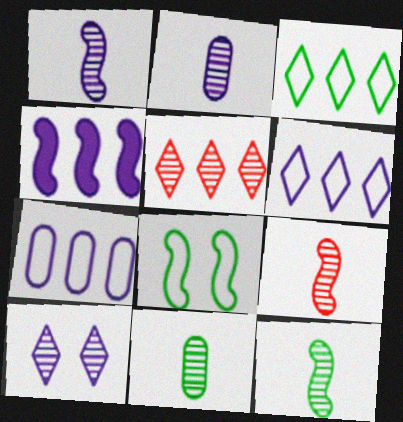[[1, 9, 12], 
[4, 8, 9]]